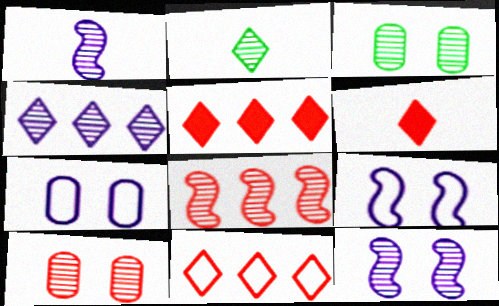[]